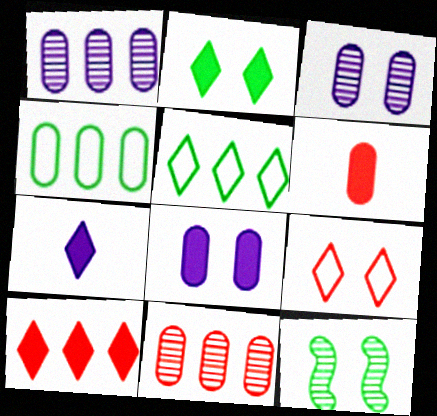[[2, 7, 10], 
[3, 4, 6], 
[8, 9, 12]]